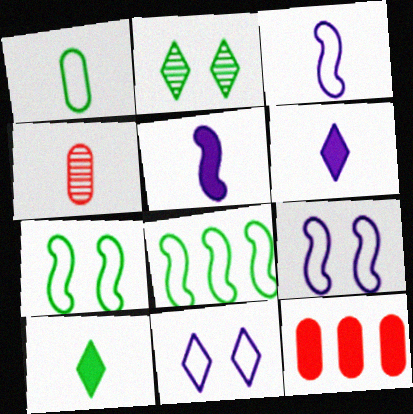[[2, 3, 12], 
[3, 4, 10]]